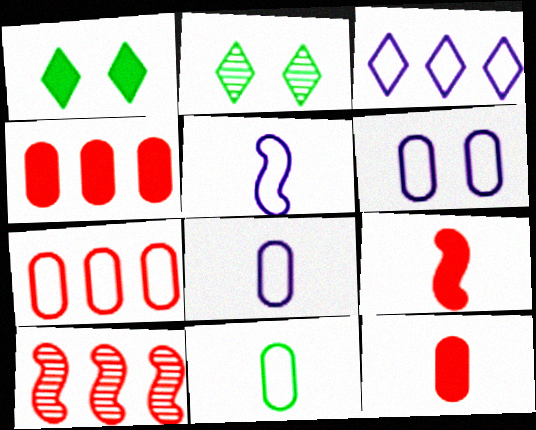[[1, 8, 10], 
[2, 4, 5], 
[3, 5, 6], 
[6, 7, 11]]